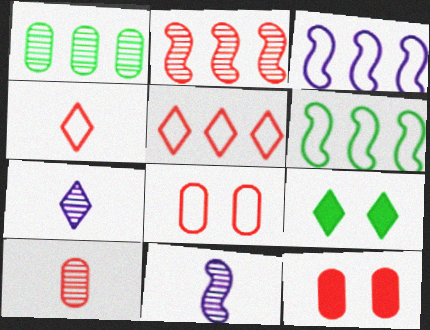[[2, 4, 12], 
[3, 9, 10], 
[5, 7, 9], 
[6, 7, 12]]